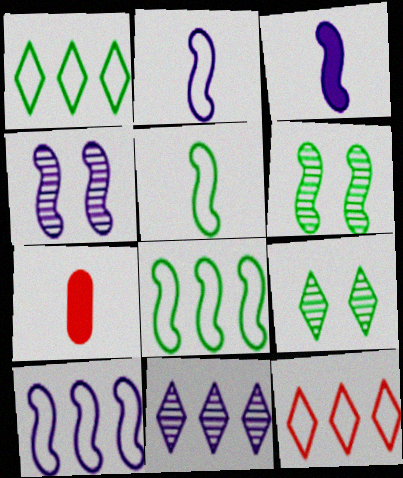[[1, 4, 7], 
[3, 4, 10], 
[7, 9, 10]]